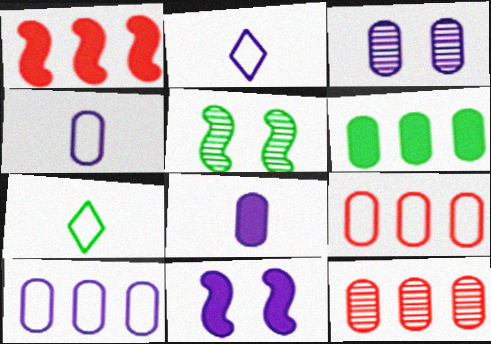[[1, 3, 7], 
[3, 8, 10], 
[5, 6, 7], 
[6, 10, 12], 
[7, 11, 12]]